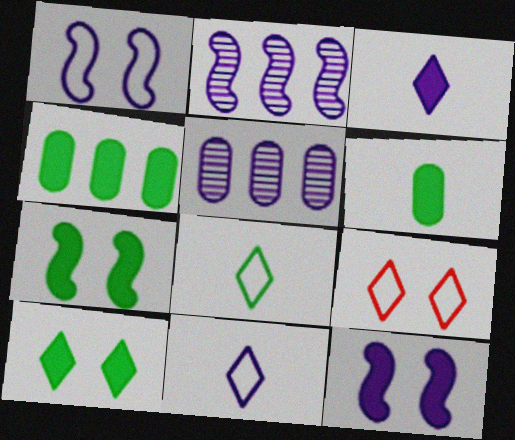[[1, 3, 5], 
[2, 6, 9], 
[5, 11, 12]]